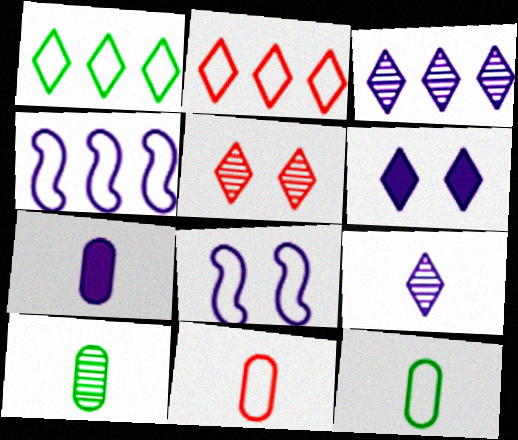[[1, 8, 11], 
[2, 8, 12], 
[3, 7, 8], 
[7, 10, 11]]